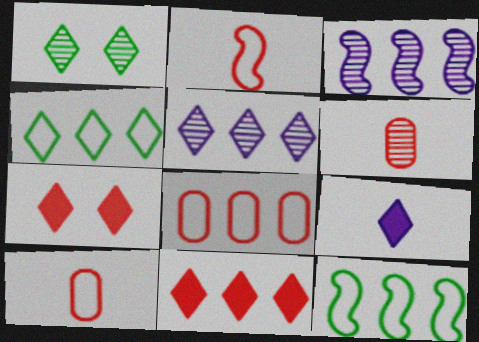[[1, 3, 6], 
[4, 5, 11]]